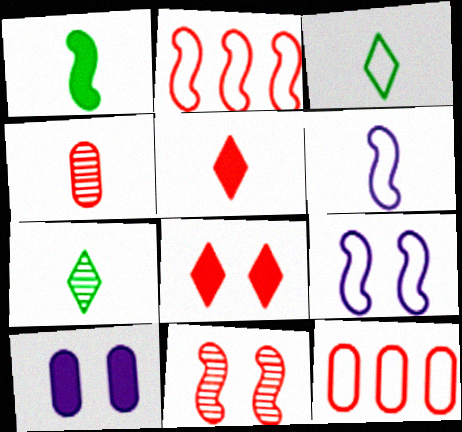[[2, 4, 8], 
[2, 7, 10], 
[3, 9, 12], 
[5, 11, 12]]